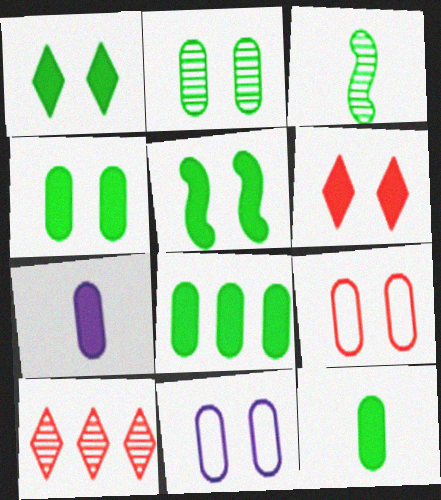[[1, 4, 5], 
[4, 8, 12]]